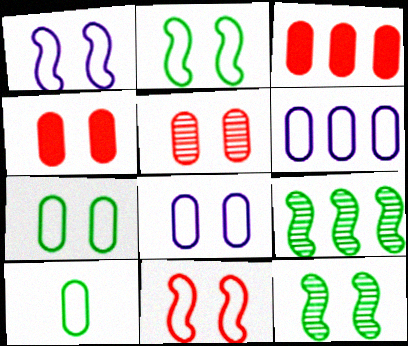[[1, 2, 11]]